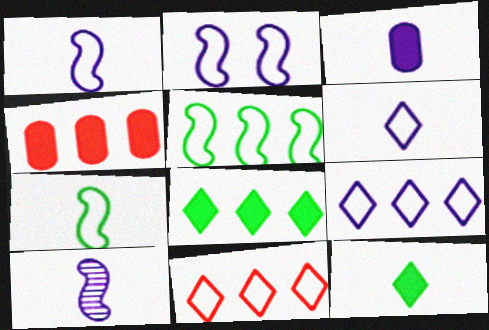[[3, 6, 10]]